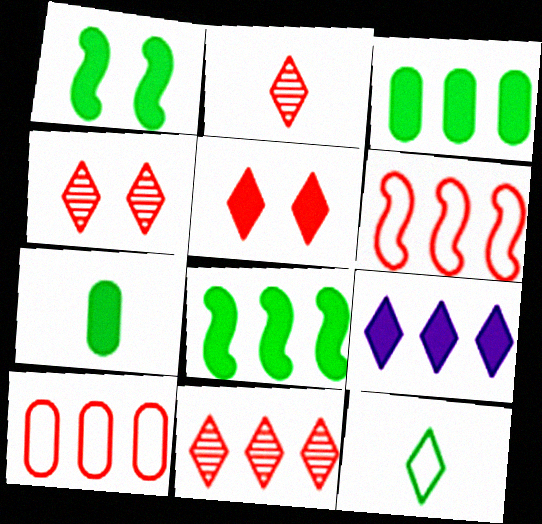[[2, 4, 11], 
[4, 9, 12]]